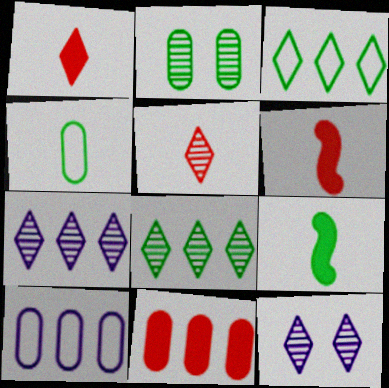[[1, 3, 12], 
[2, 3, 9], 
[5, 8, 12]]